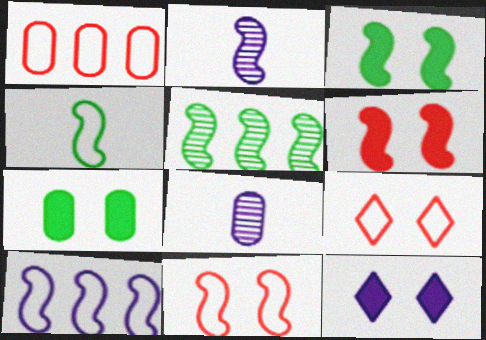[[1, 7, 8], 
[3, 4, 5], 
[4, 10, 11], 
[6, 7, 12], 
[8, 10, 12]]